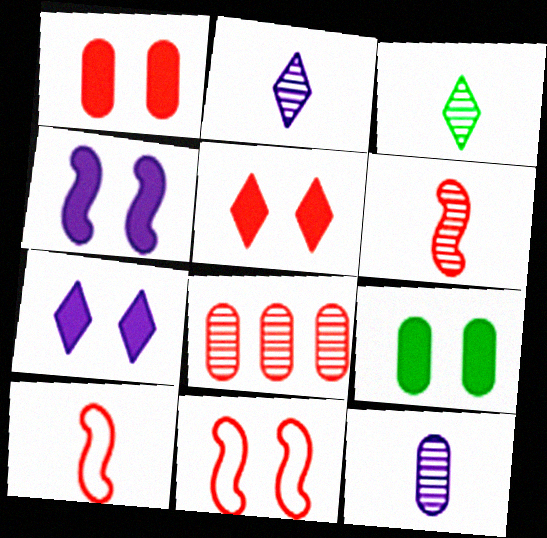[[3, 6, 12], 
[4, 5, 9], 
[5, 8, 10]]